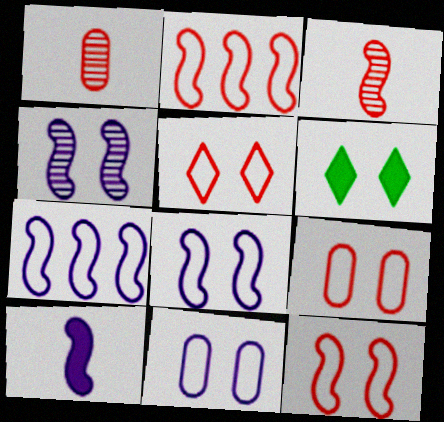[[1, 6, 7], 
[4, 6, 9], 
[4, 7, 10], 
[5, 9, 12]]